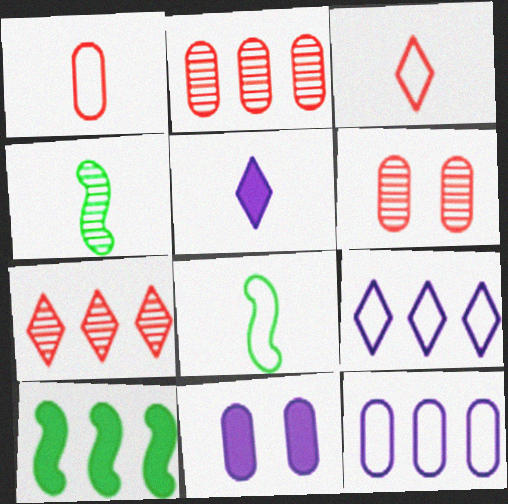[[1, 4, 5], 
[2, 9, 10], 
[7, 8, 11], 
[7, 10, 12]]